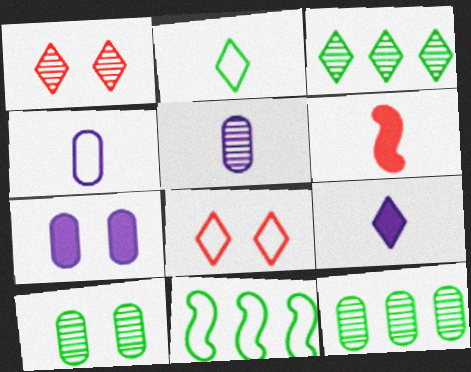[[2, 5, 6], 
[3, 8, 9], 
[4, 8, 11]]